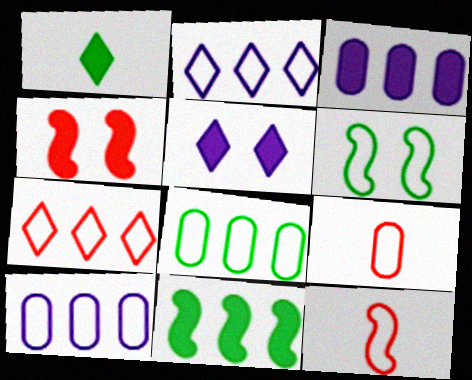[[1, 3, 4], 
[2, 6, 9]]